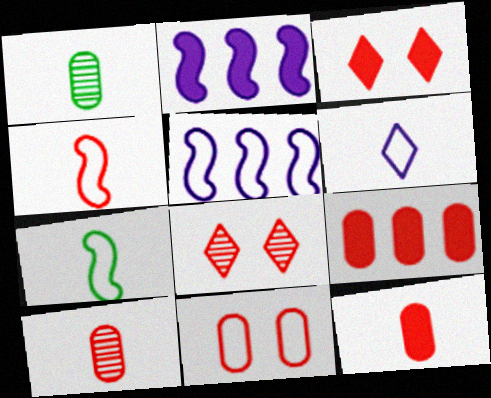[[1, 3, 5], 
[4, 8, 9], 
[9, 10, 11]]